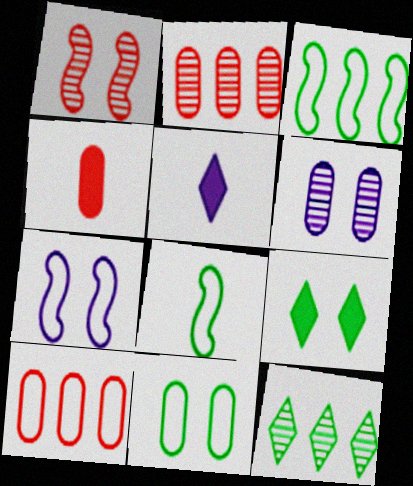[[4, 7, 12]]